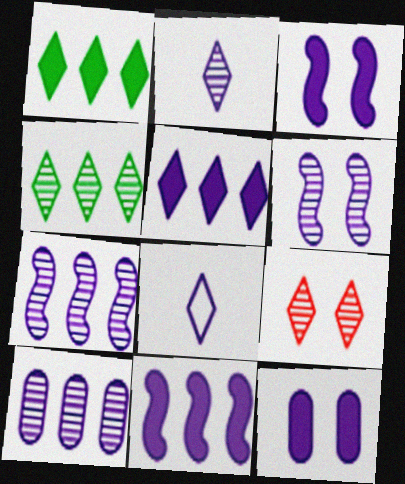[[1, 8, 9], 
[2, 4, 9], 
[2, 6, 10], 
[3, 8, 10], 
[7, 8, 12]]